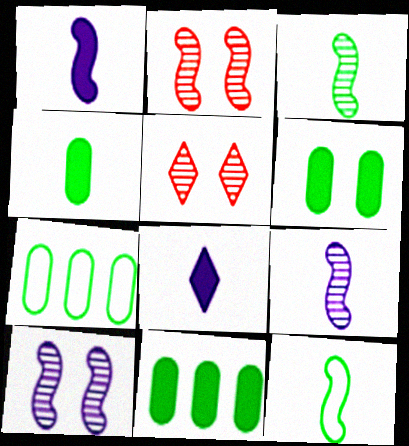[[1, 5, 7], 
[2, 7, 8], 
[4, 6, 11]]